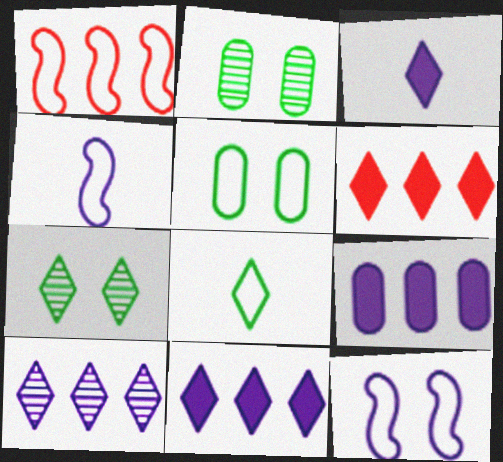[[1, 2, 3], 
[2, 4, 6]]